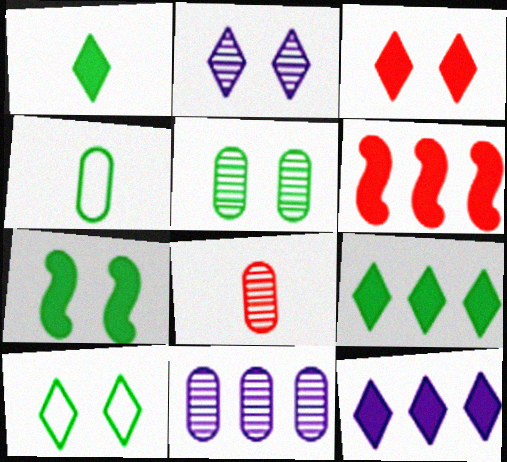[[1, 3, 12], 
[2, 3, 10], 
[2, 4, 6], 
[5, 7, 10], 
[5, 8, 11]]